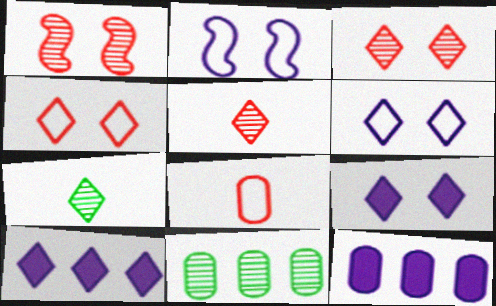[[4, 7, 10]]